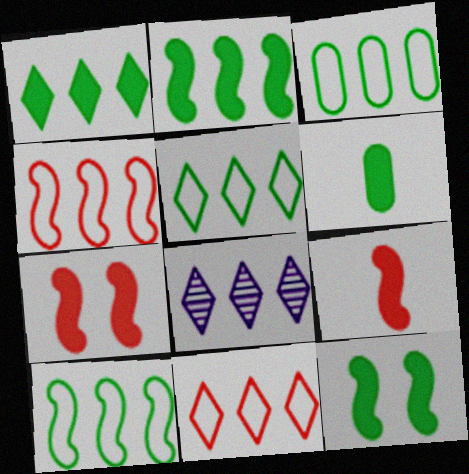[[1, 6, 12], 
[1, 8, 11], 
[3, 5, 10]]